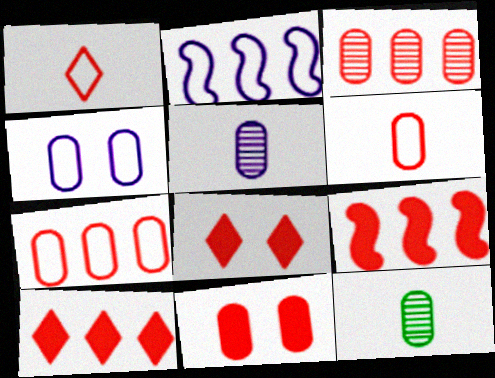[[2, 8, 12], 
[3, 6, 11]]